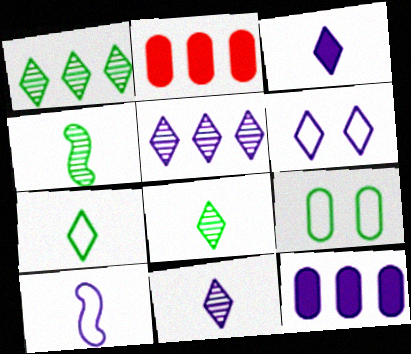[[2, 4, 6], 
[3, 5, 6]]